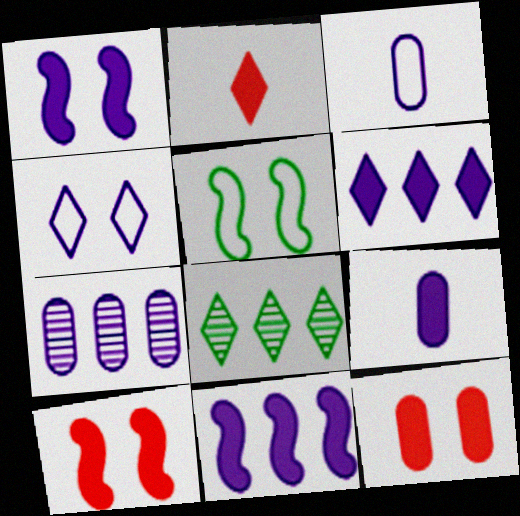[[1, 6, 9], 
[2, 4, 8], 
[2, 5, 7], 
[3, 8, 10]]